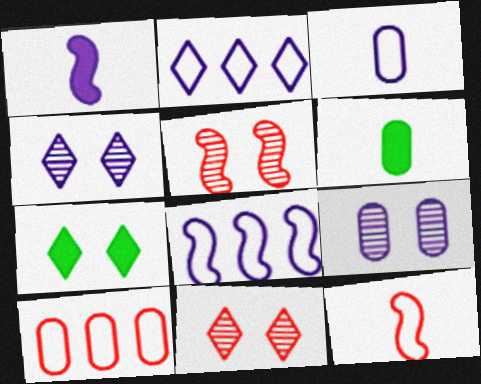[[1, 2, 9], 
[2, 5, 6], 
[6, 8, 11], 
[6, 9, 10]]